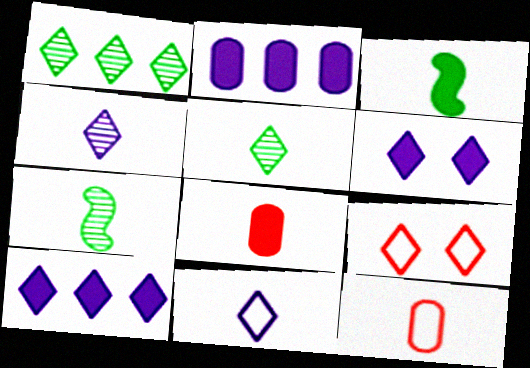[[2, 7, 9], 
[3, 4, 12], 
[5, 9, 10], 
[7, 8, 11]]